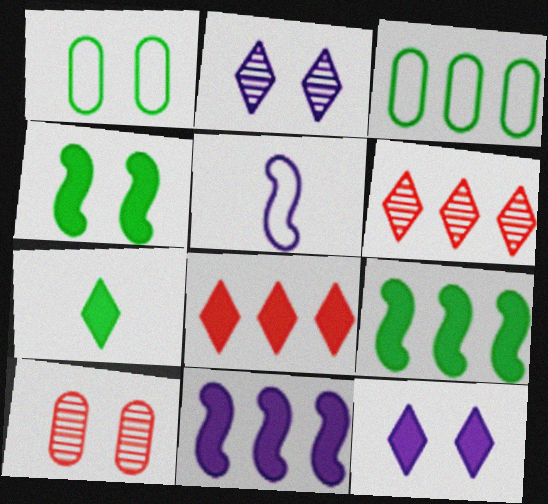[[3, 6, 11], 
[7, 8, 12]]